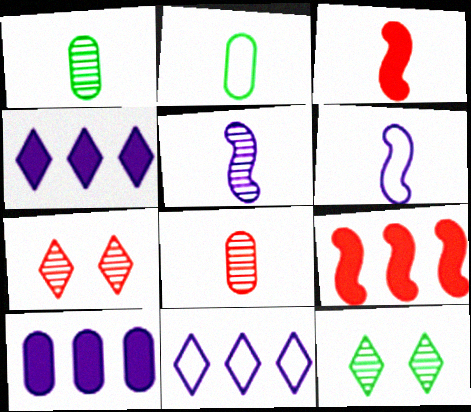[]